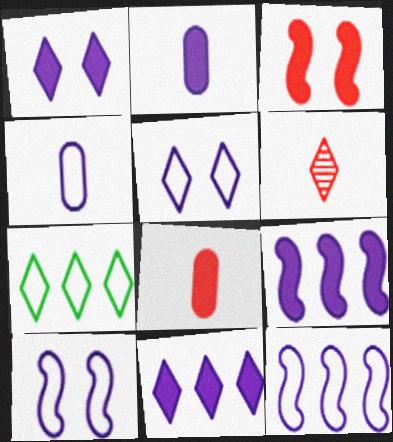[[1, 2, 9], 
[1, 6, 7], 
[4, 5, 12]]